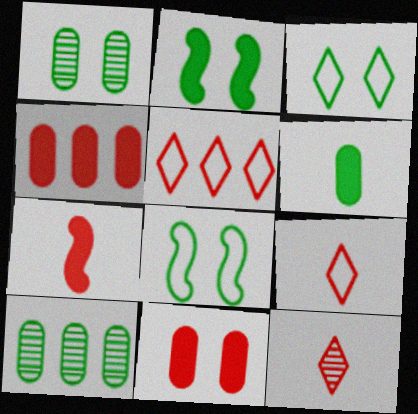[[1, 2, 3]]